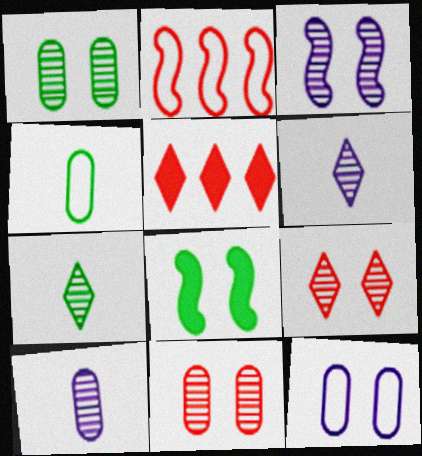[[1, 3, 9], 
[3, 4, 5], 
[8, 9, 12]]